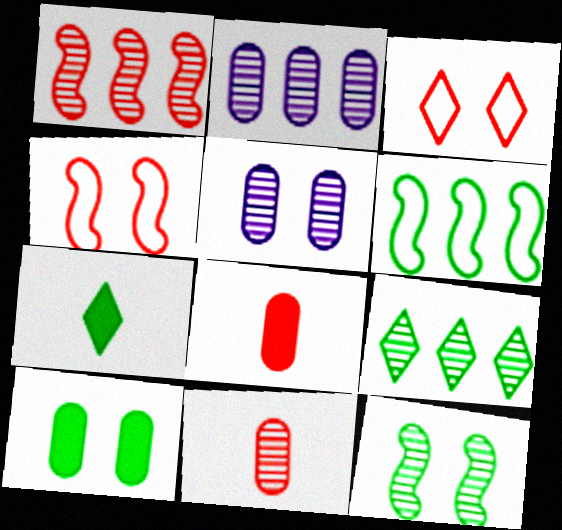[[1, 2, 9], 
[1, 3, 8], 
[2, 4, 7]]